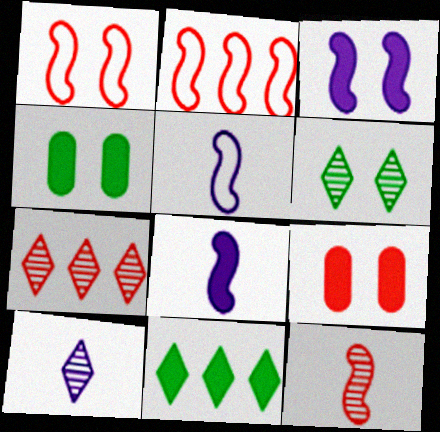[[2, 4, 10], 
[4, 5, 7], 
[6, 7, 10], 
[8, 9, 11]]